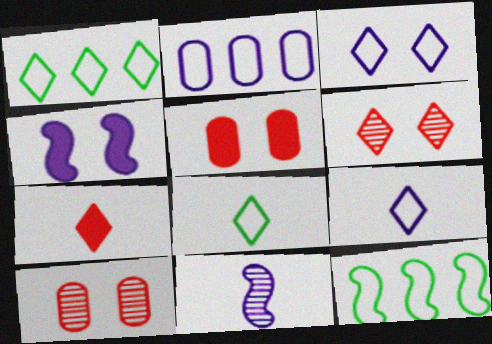[[1, 5, 11]]